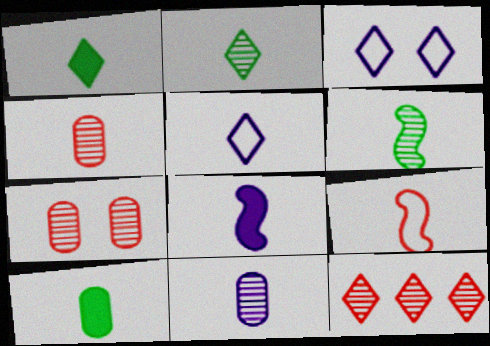[[1, 3, 12], 
[1, 9, 11], 
[5, 8, 11], 
[6, 8, 9]]